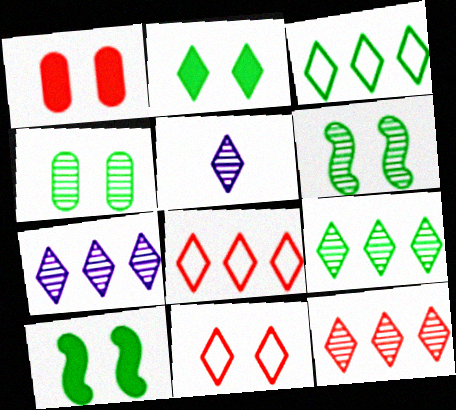[[2, 5, 8], 
[7, 9, 12]]